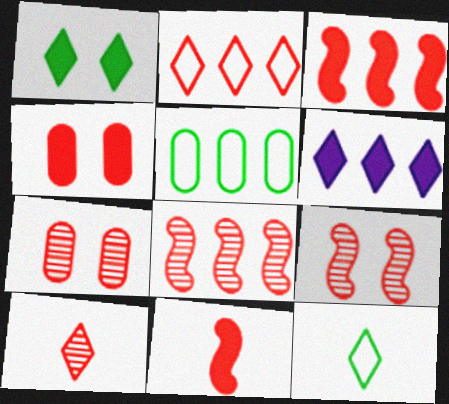[[2, 7, 11], 
[5, 6, 8], 
[7, 8, 10]]